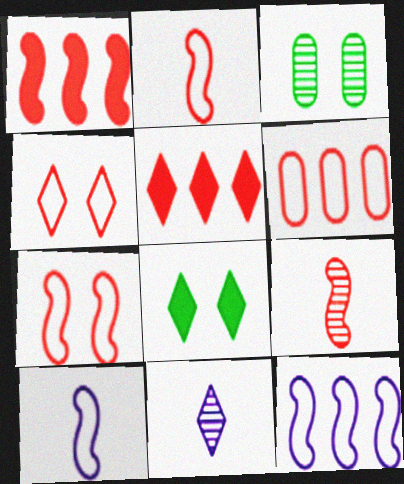[[1, 7, 9], 
[2, 4, 6], 
[3, 5, 10]]